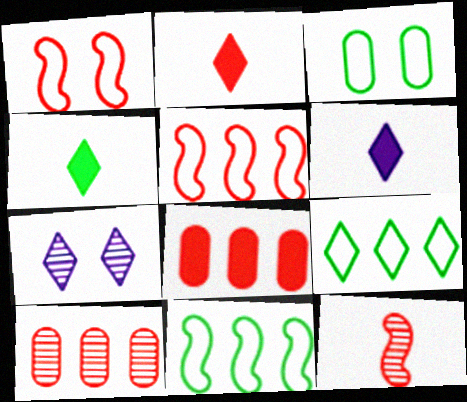[[1, 2, 10], 
[2, 4, 6], 
[2, 7, 9]]